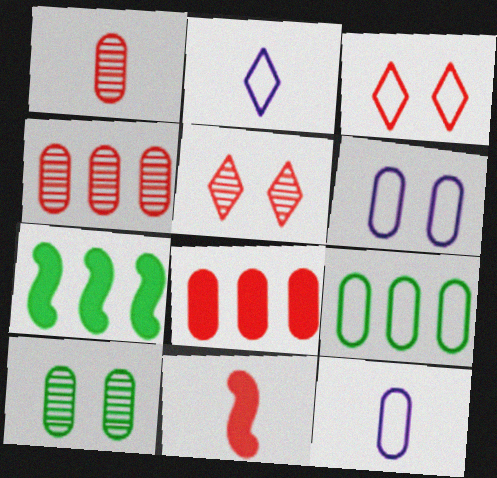[[3, 4, 11], 
[5, 7, 12], 
[8, 10, 12]]